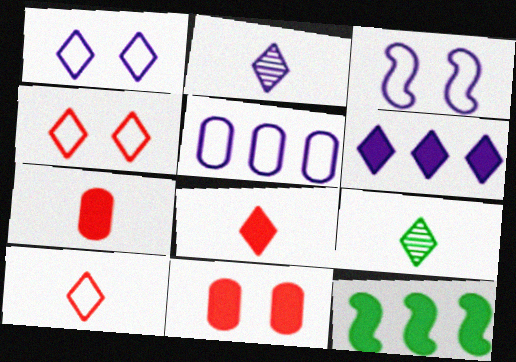[[1, 2, 6], 
[4, 6, 9]]